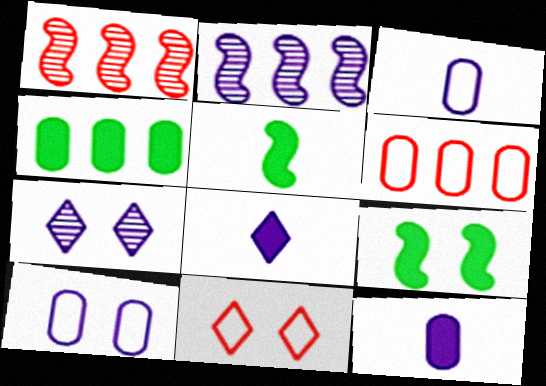[[2, 8, 10], 
[5, 6, 7]]